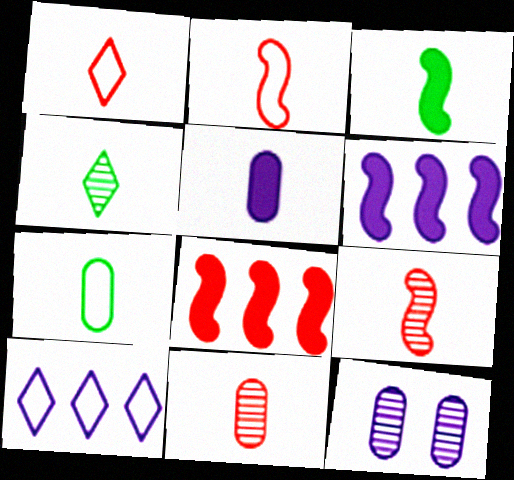[[2, 4, 5], 
[3, 4, 7], 
[5, 7, 11]]